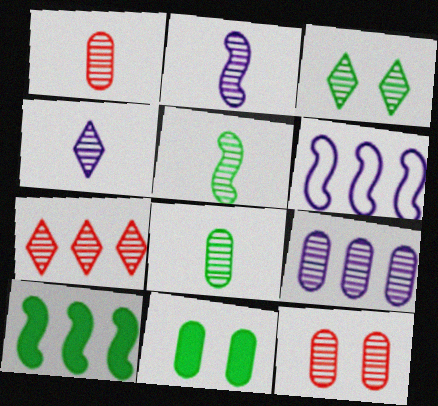[[1, 4, 5], 
[3, 4, 7], 
[8, 9, 12]]